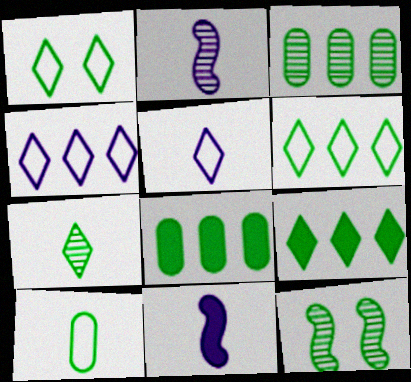[[1, 7, 9], 
[3, 7, 12], 
[9, 10, 12]]